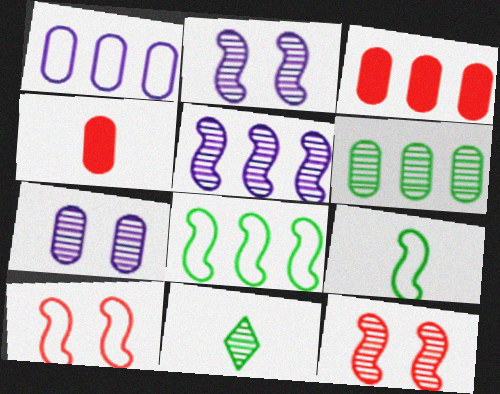[[1, 3, 6]]